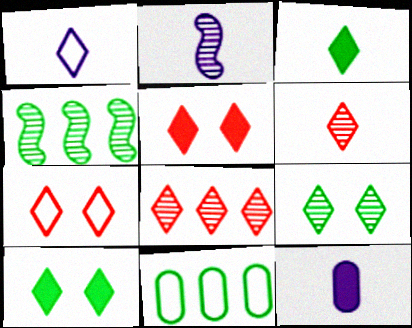[[1, 2, 12], 
[1, 3, 6], 
[1, 8, 10], 
[2, 5, 11], 
[4, 7, 12]]